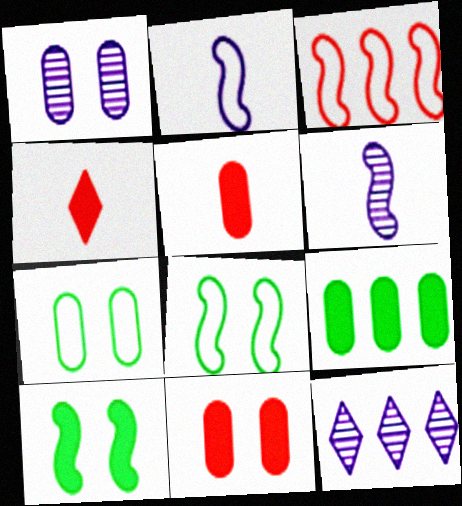[[1, 6, 12], 
[1, 7, 11], 
[2, 3, 8], 
[3, 6, 10], 
[3, 9, 12], 
[5, 8, 12]]